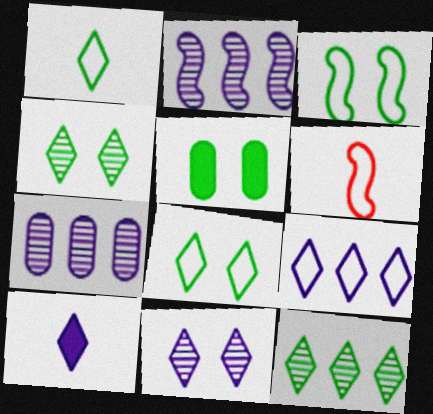[[3, 4, 5], 
[9, 10, 11]]